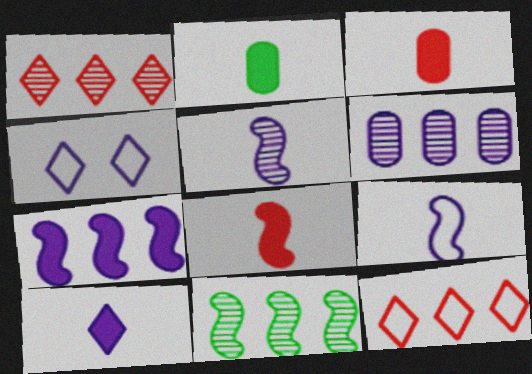[[1, 6, 11], 
[2, 8, 10], 
[3, 4, 11]]